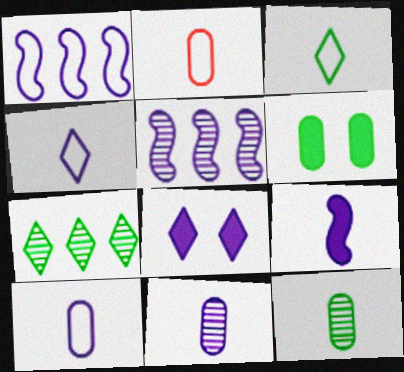[[1, 8, 11], 
[4, 9, 11], 
[5, 8, 10]]